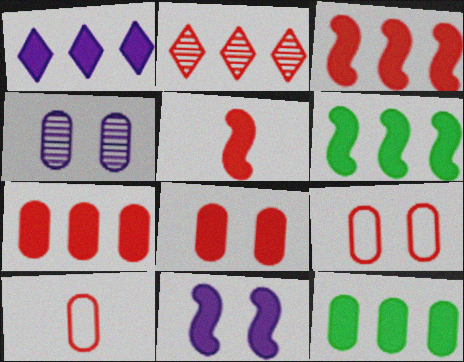[[1, 3, 12], 
[1, 6, 7], 
[2, 5, 9], 
[4, 10, 12], 
[5, 6, 11]]